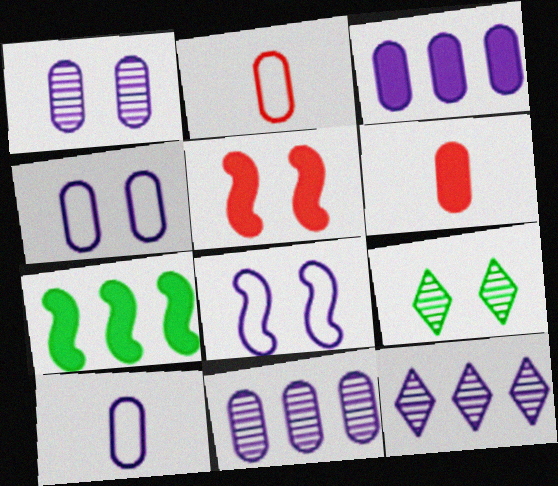[[1, 3, 10], 
[4, 5, 9]]